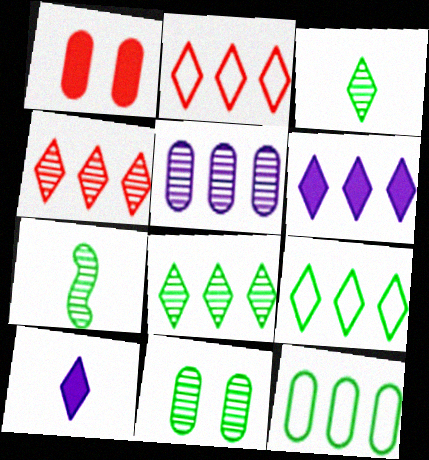[[2, 6, 8], 
[4, 6, 9], 
[7, 8, 11]]